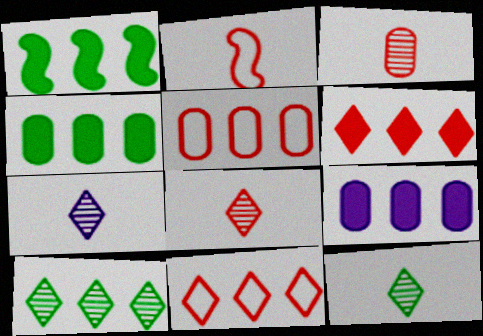[[1, 6, 9], 
[7, 8, 12]]